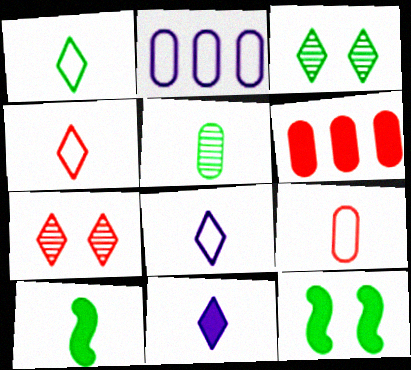[[1, 4, 8], 
[1, 5, 10], 
[2, 7, 10], 
[6, 11, 12]]